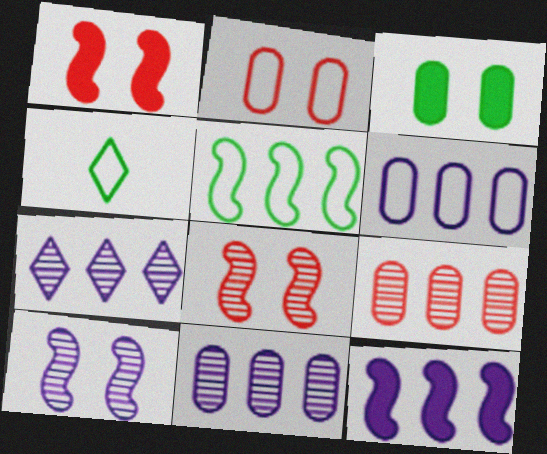[[1, 4, 11], 
[6, 7, 12]]